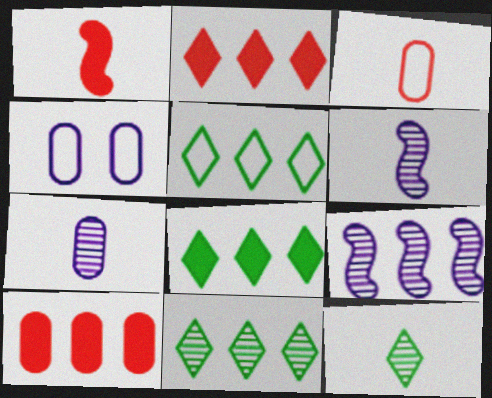[[1, 4, 11], 
[5, 8, 11], 
[5, 9, 10]]